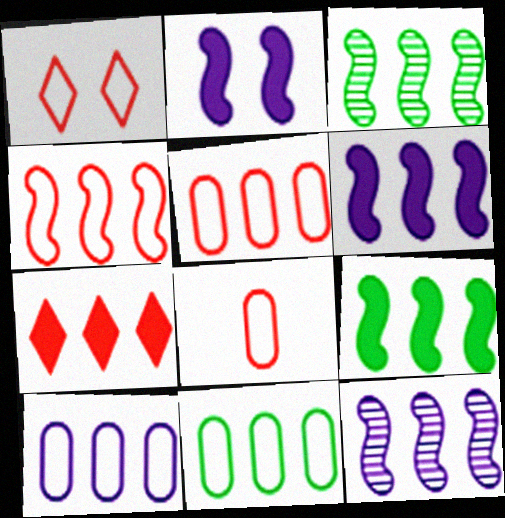[[1, 4, 8], 
[3, 4, 6], 
[3, 7, 10], 
[4, 9, 12], 
[5, 10, 11], 
[7, 11, 12]]